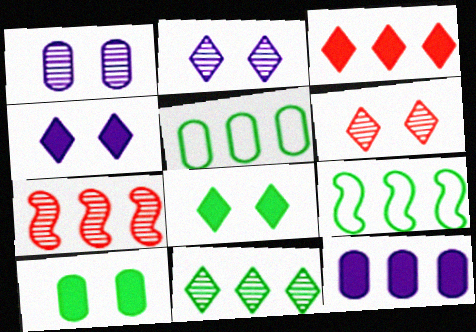[]